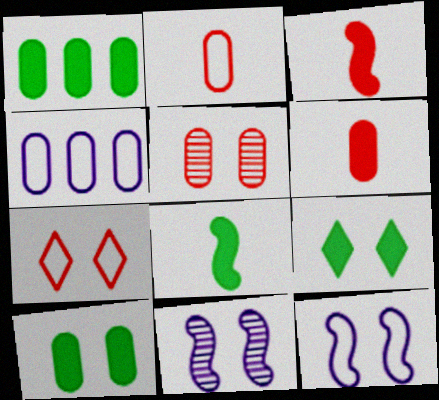[[1, 8, 9], 
[5, 9, 12], 
[7, 10, 11]]